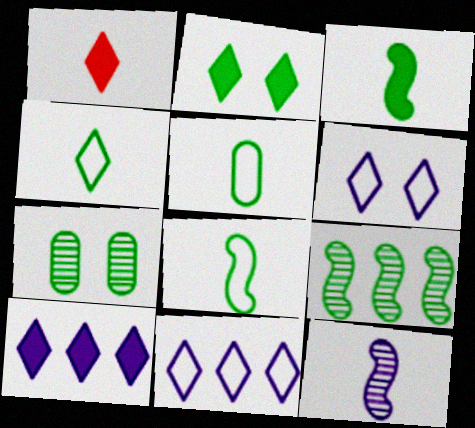[[1, 2, 10], 
[1, 5, 12], 
[2, 5, 9], 
[4, 5, 8]]